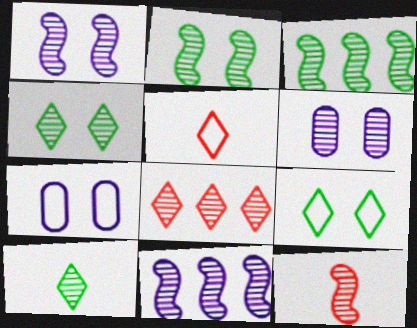[[1, 3, 12], 
[2, 11, 12]]